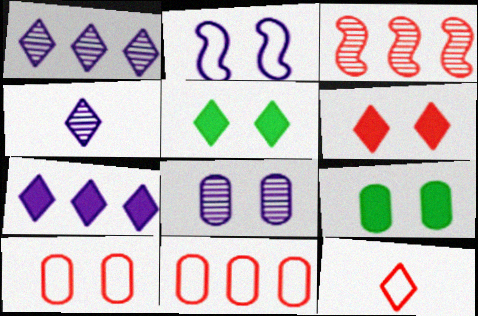[[1, 5, 12], 
[8, 9, 10]]